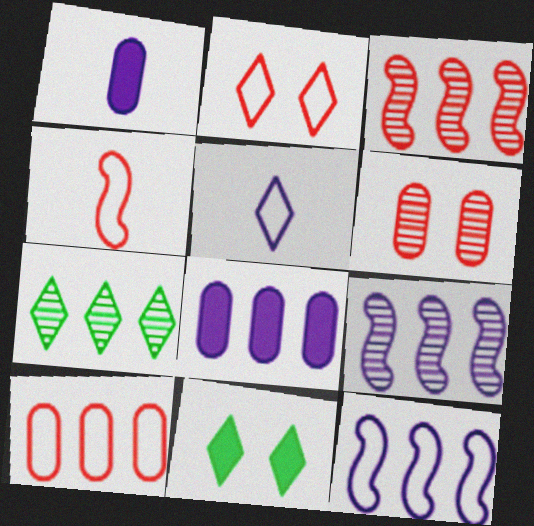[[2, 4, 10]]